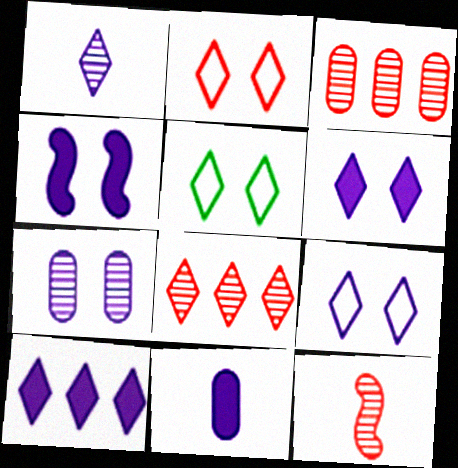[[1, 9, 10], 
[2, 5, 9], 
[4, 7, 9], 
[4, 10, 11]]